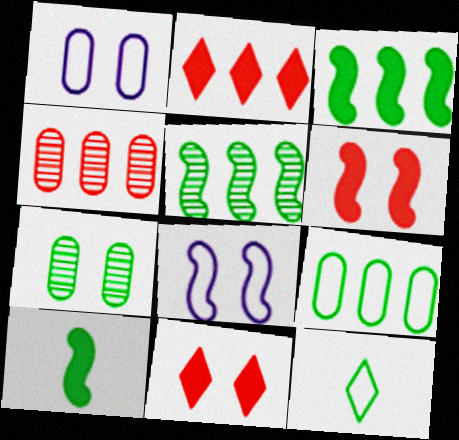[[3, 7, 12], 
[7, 8, 11]]